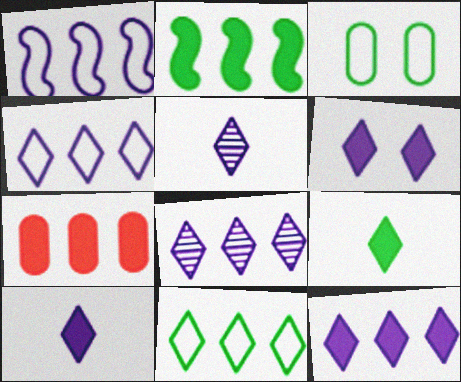[[2, 7, 12], 
[4, 5, 6], 
[4, 8, 12], 
[6, 10, 12]]